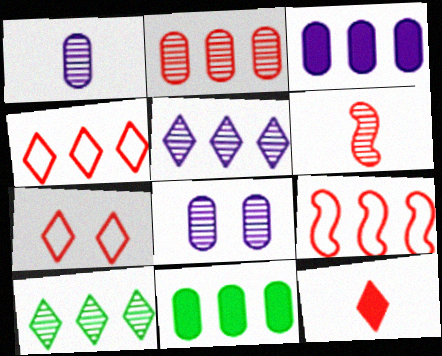[[3, 9, 10], 
[5, 9, 11], 
[6, 8, 10]]